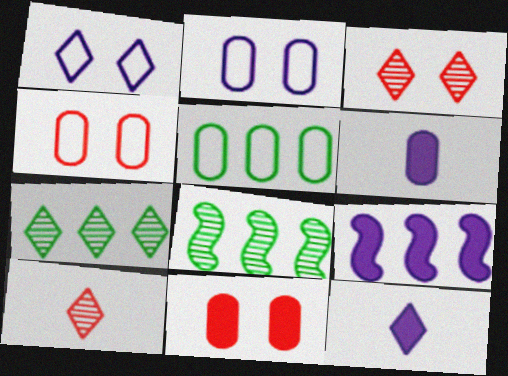[[4, 8, 12]]